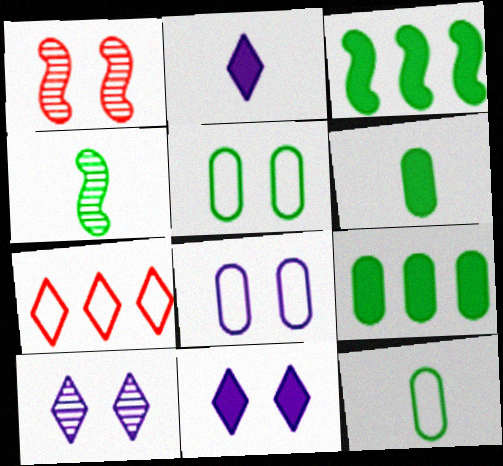[[1, 5, 11]]